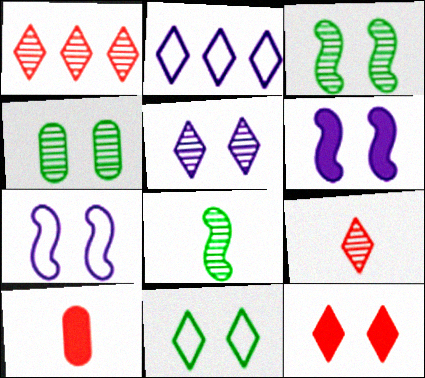[[2, 3, 10], 
[4, 7, 12], 
[5, 11, 12]]